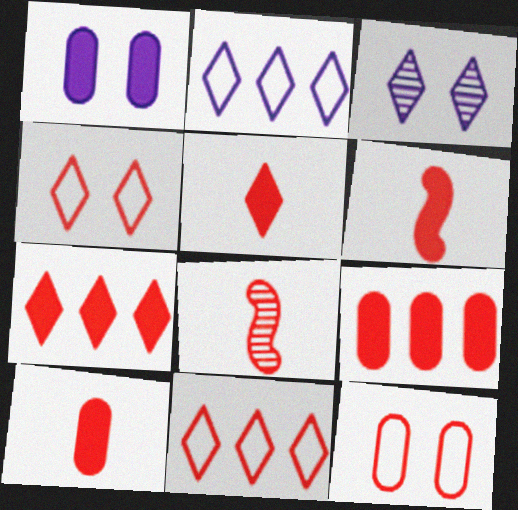[[4, 8, 9], 
[5, 6, 10], 
[7, 8, 12]]